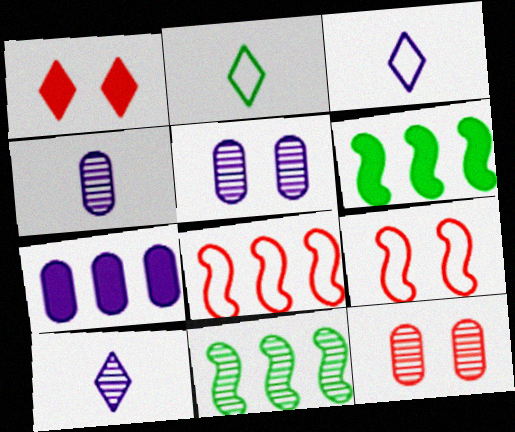[[1, 9, 12], 
[3, 6, 12], 
[10, 11, 12]]